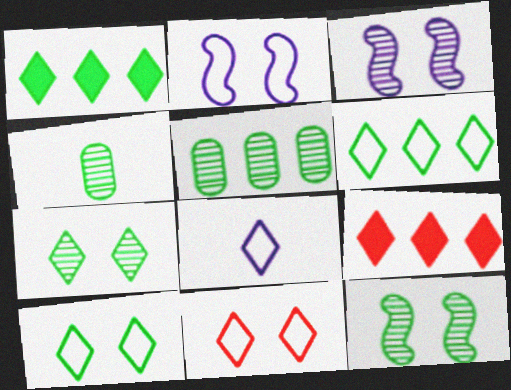[[2, 4, 9], 
[6, 8, 11], 
[7, 8, 9]]